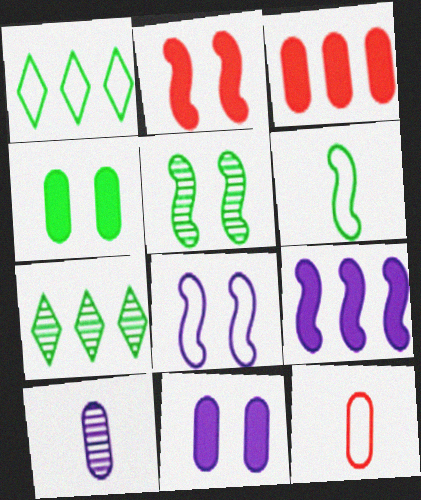[[1, 2, 10], 
[1, 8, 12], 
[2, 5, 8], 
[4, 6, 7]]